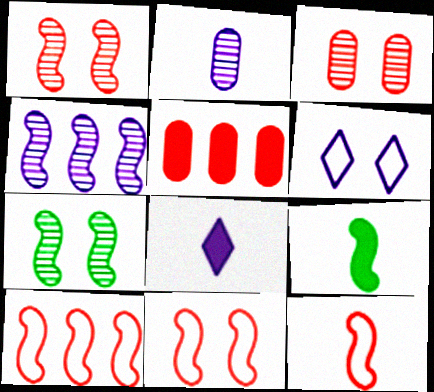[[4, 9, 11], 
[10, 11, 12]]